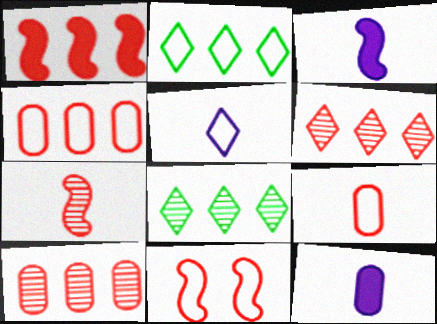[[1, 4, 6], 
[1, 7, 11], 
[8, 11, 12]]